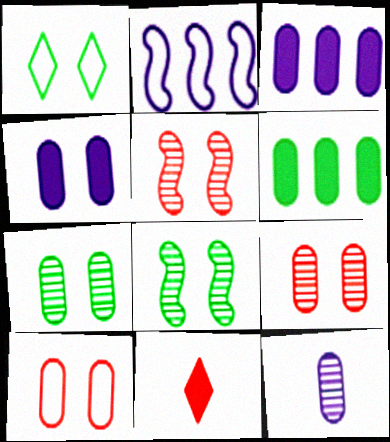[[1, 4, 5], 
[2, 7, 11], 
[4, 7, 10], 
[6, 10, 12]]